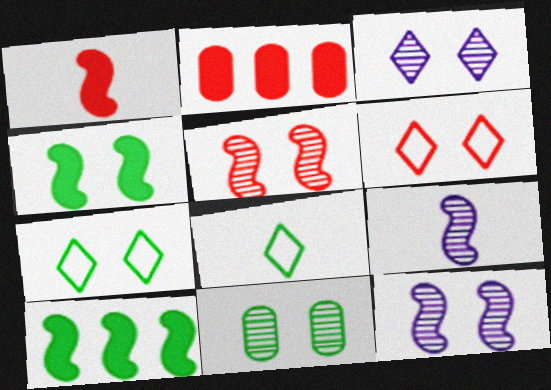[[2, 7, 9], 
[2, 8, 12], 
[3, 5, 11], 
[4, 7, 11], 
[8, 10, 11]]